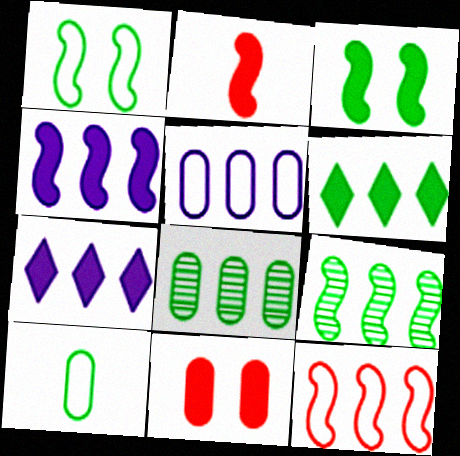[[2, 3, 4], 
[4, 9, 12], 
[7, 8, 12]]